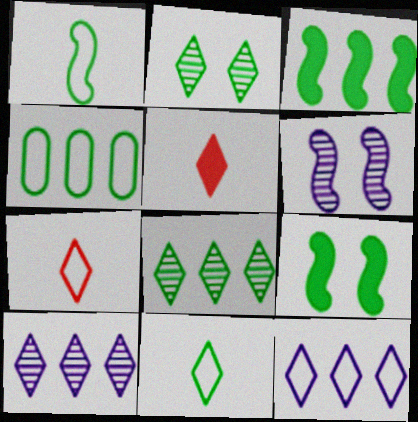[[2, 5, 12], 
[3, 4, 8], 
[4, 5, 6]]